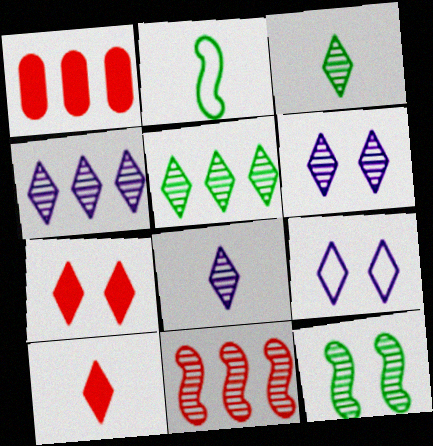[[1, 2, 6], 
[4, 6, 8], 
[5, 9, 10]]